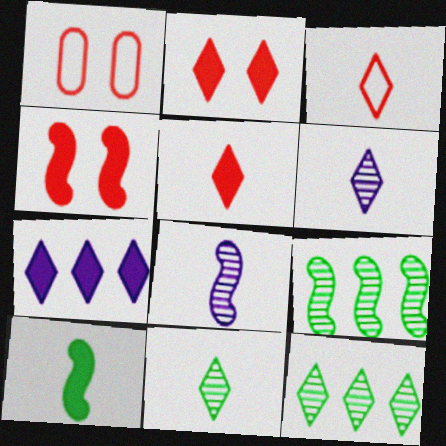[]